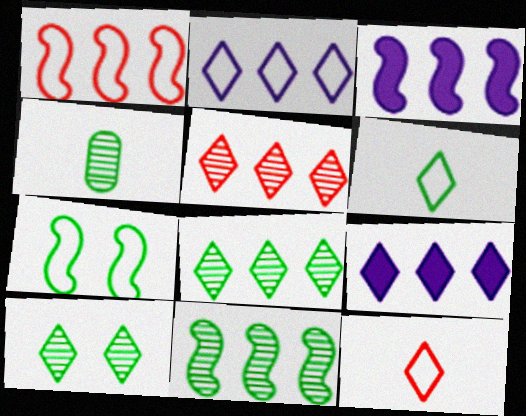[[1, 3, 11], 
[4, 10, 11], 
[9, 10, 12]]